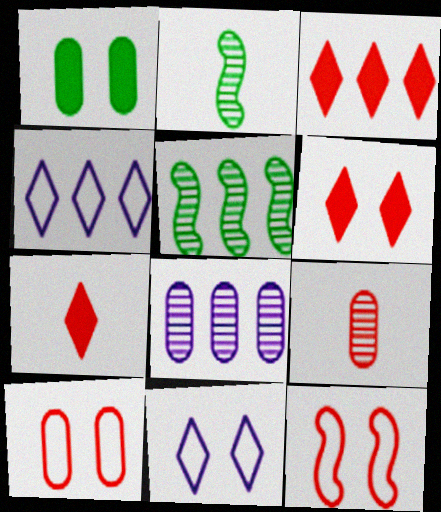[[3, 6, 7], 
[3, 9, 12]]